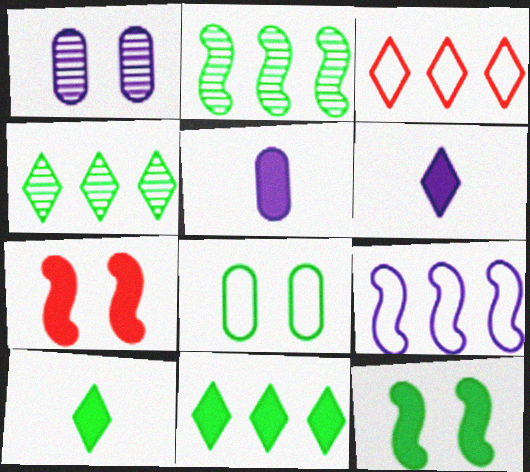[[1, 6, 9], 
[2, 8, 10], 
[5, 7, 11]]